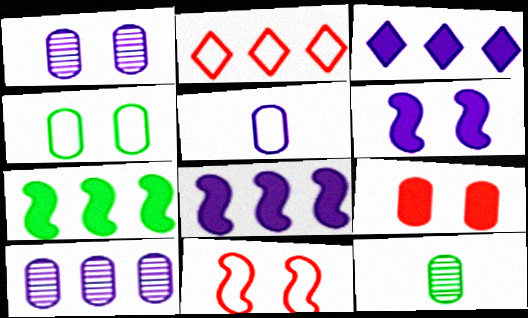[[1, 4, 9], 
[2, 6, 12], 
[2, 7, 10], 
[3, 11, 12]]